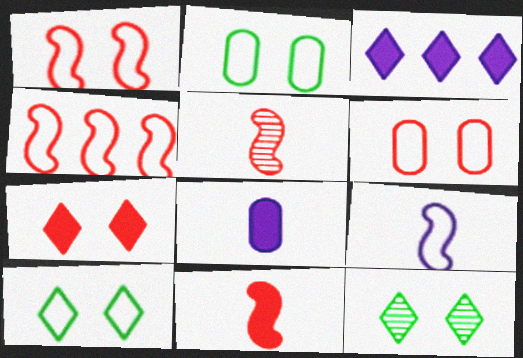[[2, 3, 5], 
[4, 8, 12]]